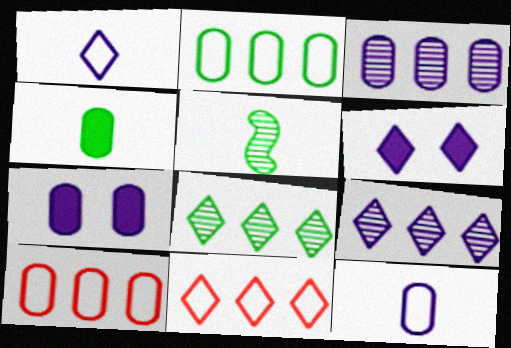[[1, 6, 9], 
[3, 7, 12], 
[5, 6, 10], 
[5, 7, 11]]